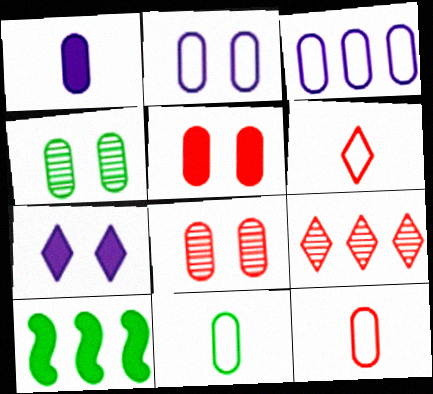[[2, 4, 5], 
[3, 9, 10]]